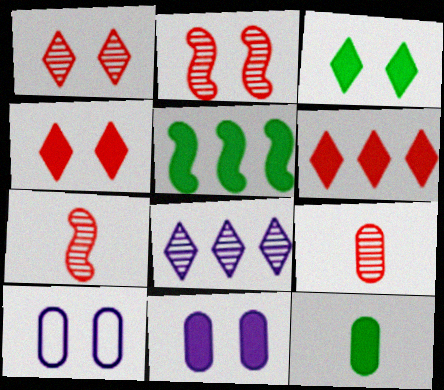[[2, 3, 10], 
[3, 5, 12]]